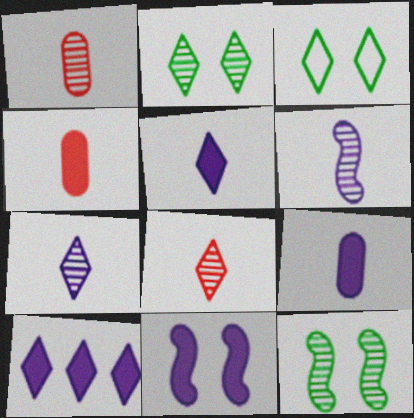[[3, 8, 10], 
[9, 10, 11]]